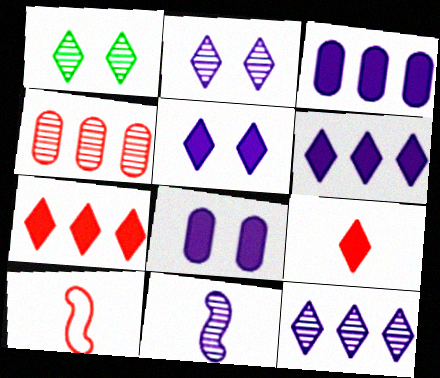[[1, 3, 10], 
[1, 4, 11]]